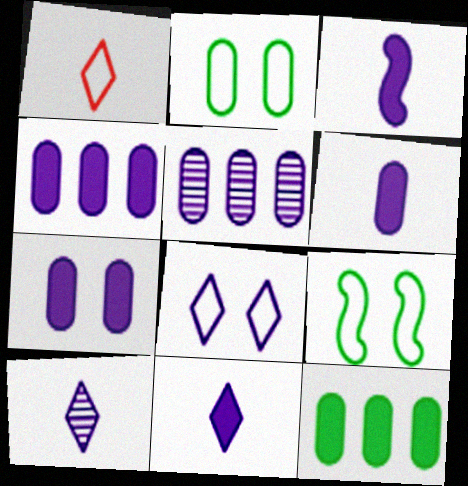[[3, 5, 8], 
[3, 6, 11], 
[4, 6, 7]]